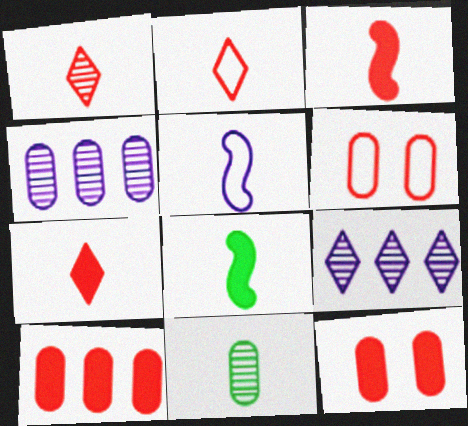[[1, 2, 7], 
[5, 7, 11], 
[6, 8, 9]]